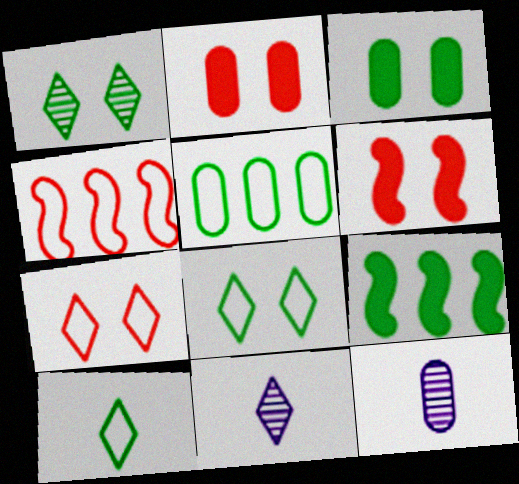[[2, 5, 12], 
[3, 4, 11], 
[5, 6, 11], 
[7, 9, 12]]